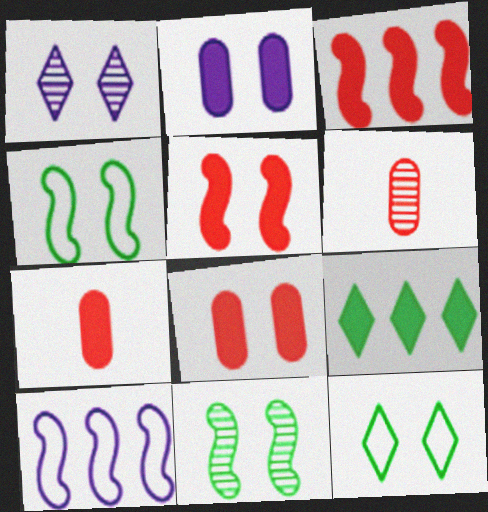[[1, 4, 8]]